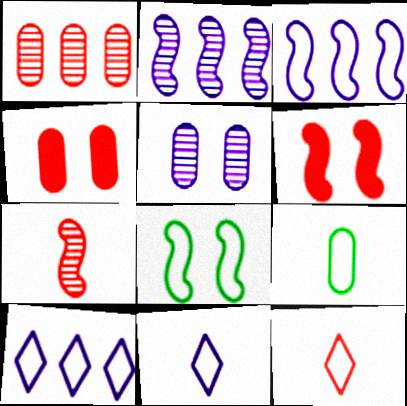[[1, 6, 12]]